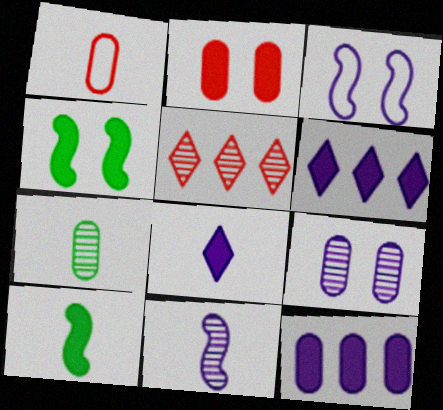[[2, 6, 10]]